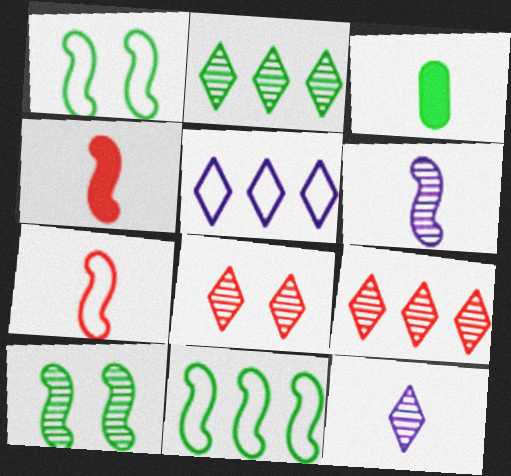[[1, 2, 3], 
[2, 8, 12], 
[3, 7, 12]]